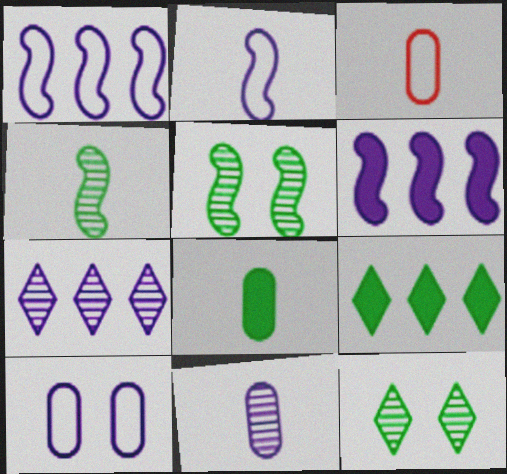[[3, 6, 12], 
[3, 8, 11]]